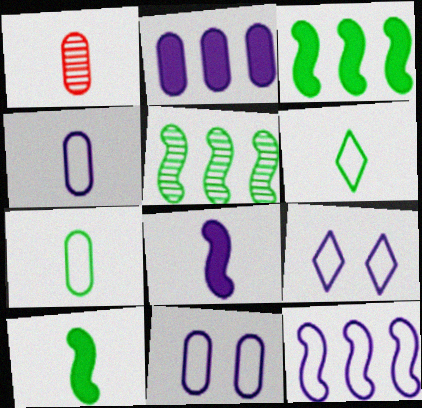[[1, 3, 9], 
[1, 6, 8], 
[4, 9, 12]]